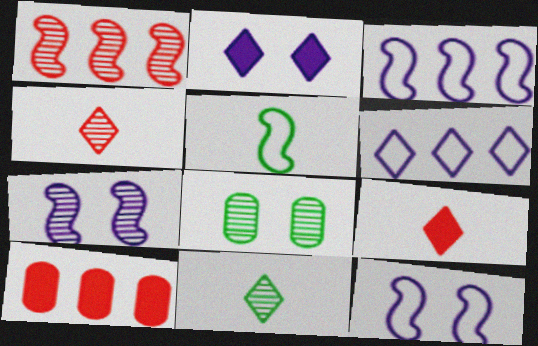[[3, 8, 9], 
[10, 11, 12]]